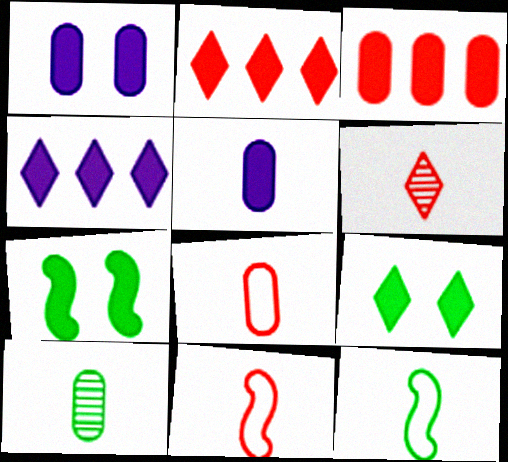[[2, 5, 7], 
[5, 6, 12], 
[5, 8, 10]]